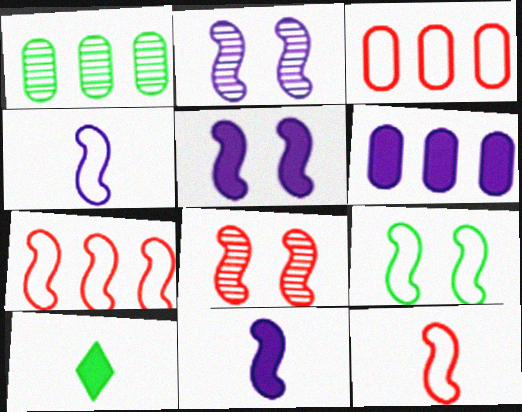[[1, 3, 6], 
[1, 9, 10], 
[2, 3, 10], 
[4, 7, 9], 
[5, 8, 9]]